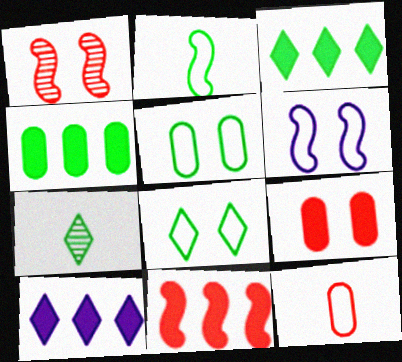[[3, 7, 8], 
[4, 10, 11]]